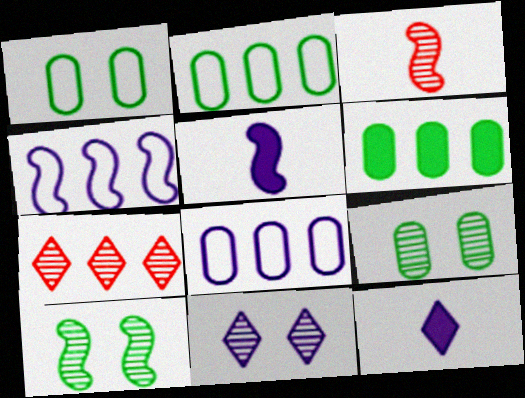[[1, 5, 7], 
[4, 6, 7], 
[5, 8, 11]]